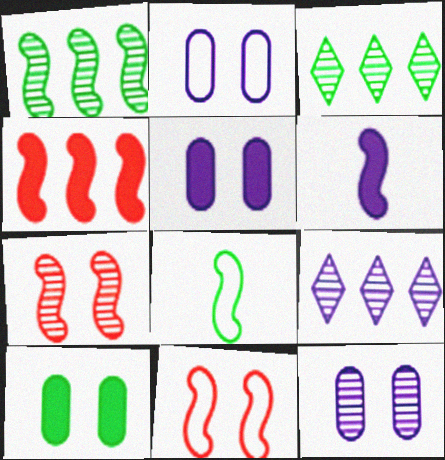[[1, 6, 11], 
[2, 5, 12], 
[2, 6, 9], 
[3, 8, 10]]